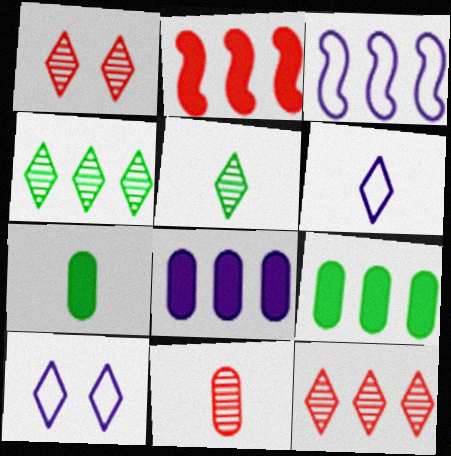[[1, 3, 7], 
[3, 9, 12]]